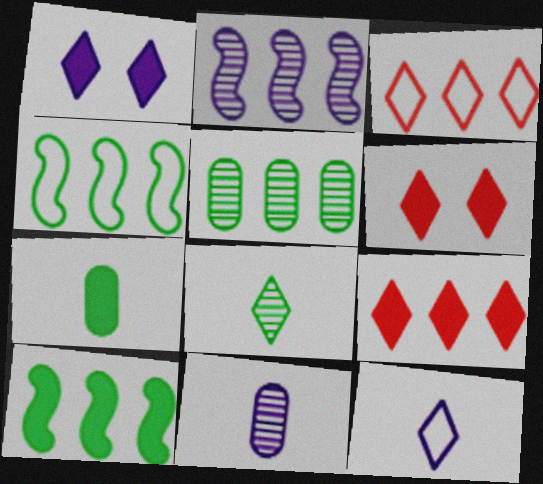[[1, 3, 8], 
[4, 6, 11]]